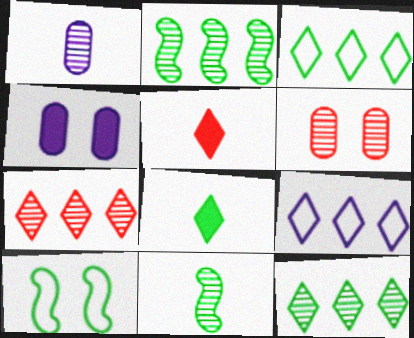[]